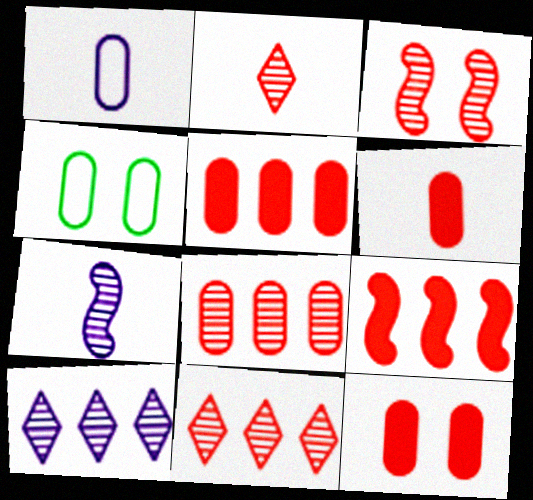[[2, 3, 8], 
[5, 6, 12]]